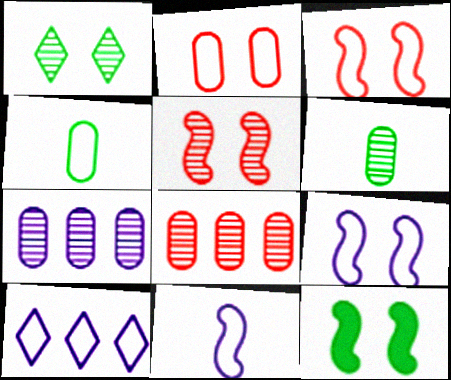[[3, 4, 10], 
[5, 9, 12]]